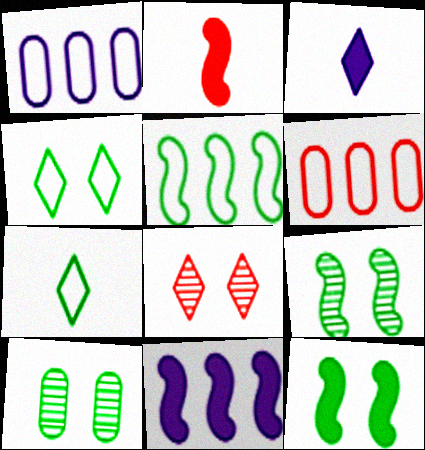[[2, 6, 8], 
[2, 11, 12], 
[3, 6, 9], 
[4, 10, 12]]